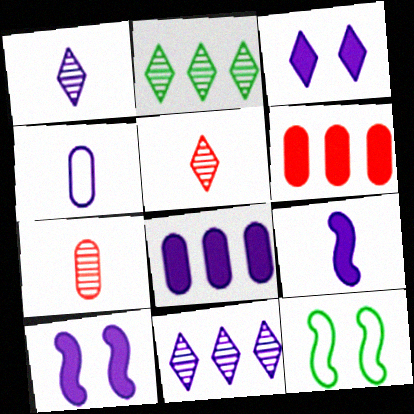[[1, 4, 9], 
[1, 6, 12], 
[3, 8, 9], 
[4, 10, 11], 
[5, 8, 12]]